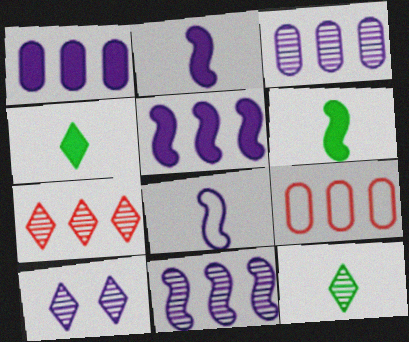[[1, 8, 10], 
[6, 9, 10], 
[7, 10, 12]]